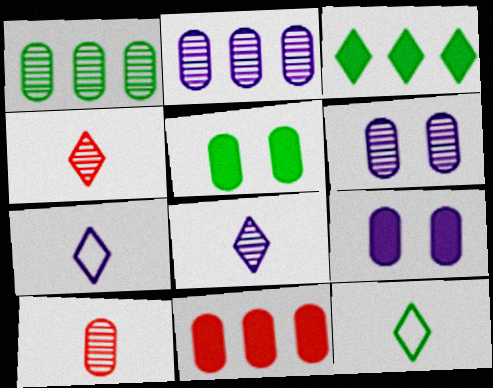[[1, 6, 10]]